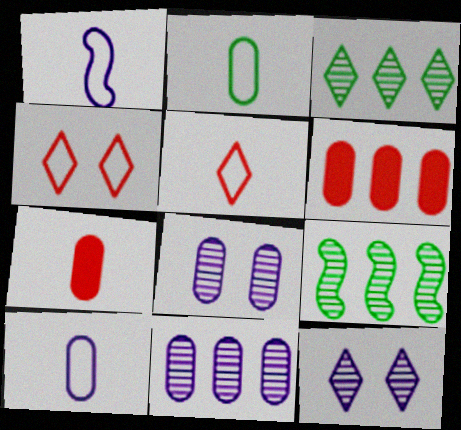[[1, 2, 5], 
[2, 6, 8]]